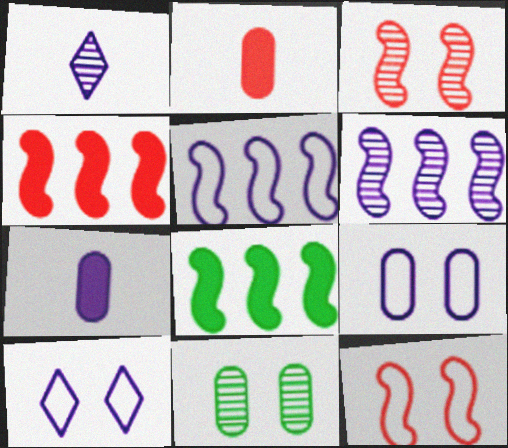[[6, 7, 10]]